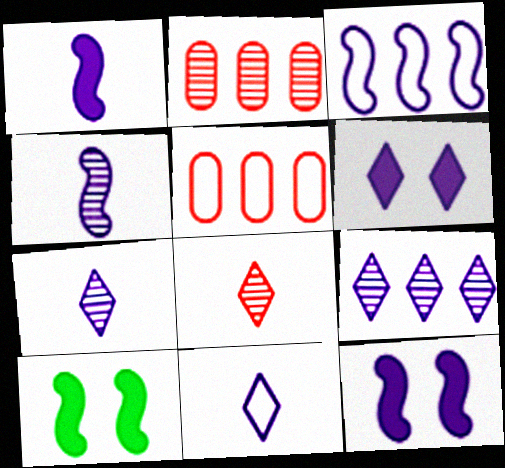[[2, 10, 11], 
[3, 4, 12], 
[5, 7, 10], 
[6, 9, 11]]